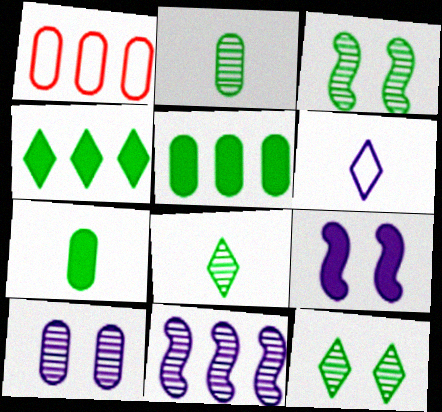[[1, 4, 11], 
[1, 7, 10], 
[1, 8, 9]]